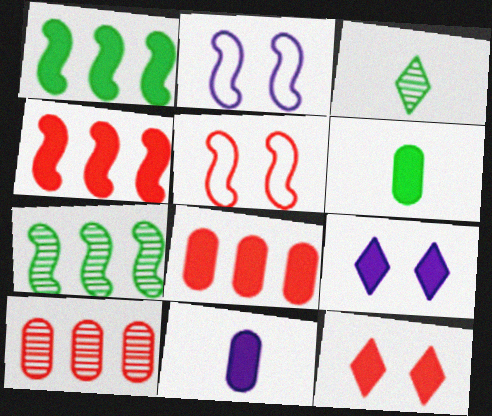[[1, 11, 12], 
[2, 3, 8], 
[4, 6, 9]]